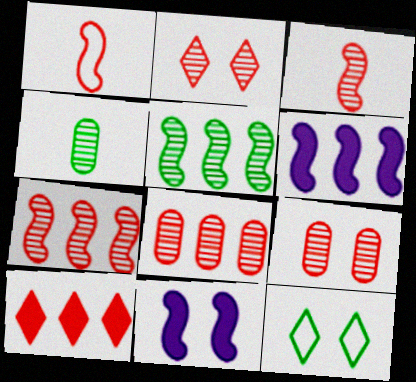[[1, 5, 11], 
[1, 9, 10], 
[2, 3, 8], 
[9, 11, 12]]